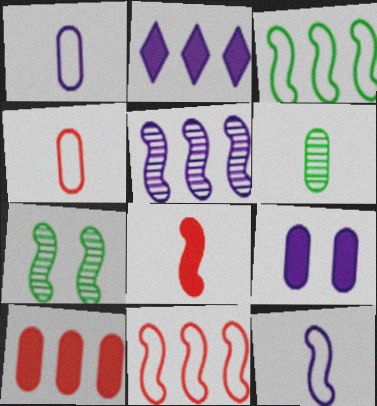[[2, 4, 7]]